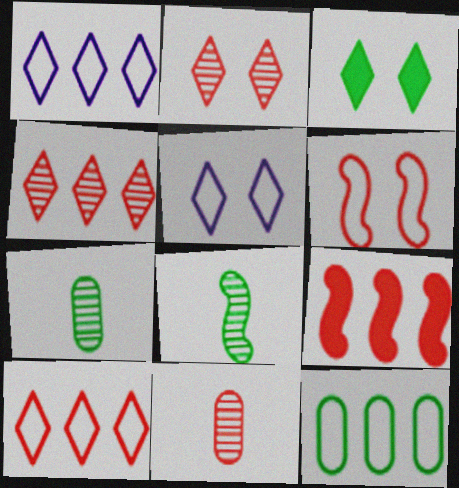[[2, 3, 5], 
[3, 8, 12], 
[5, 7, 9]]